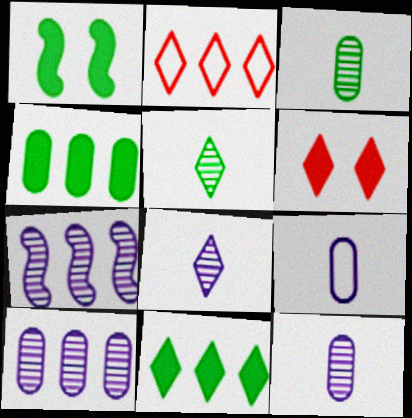[[1, 2, 12], 
[2, 4, 7]]